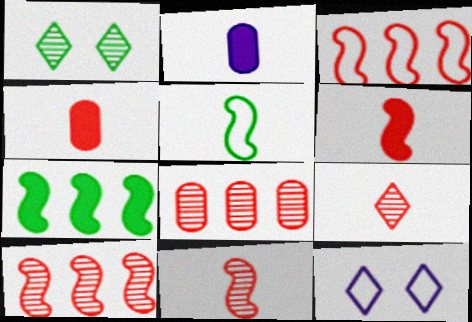[[1, 2, 3], 
[2, 5, 9]]